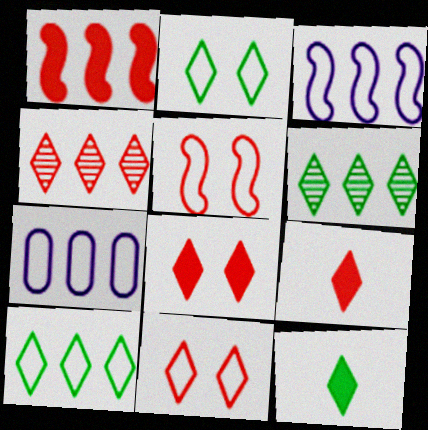[[1, 6, 7], 
[2, 6, 12], 
[4, 9, 11]]